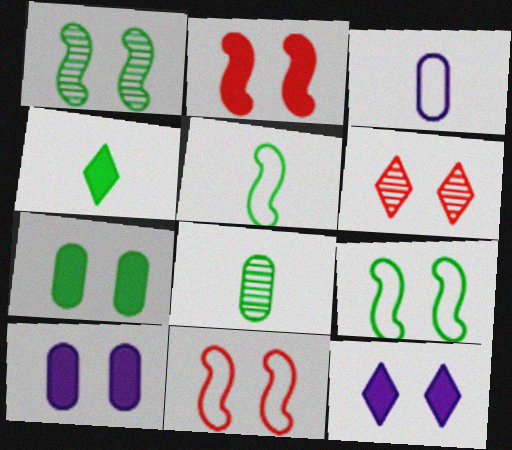[[2, 7, 12], 
[4, 5, 8], 
[6, 9, 10]]